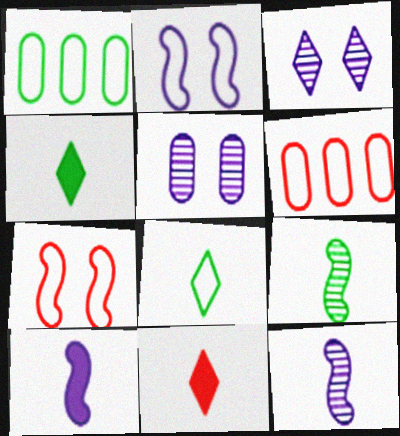[[2, 6, 8]]